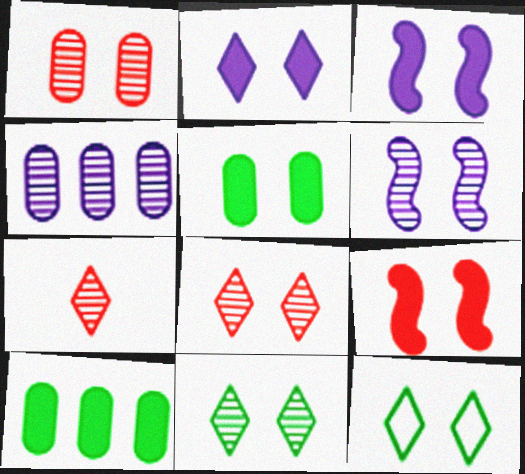[[1, 3, 12], 
[1, 6, 11], 
[2, 5, 9], 
[2, 8, 12]]